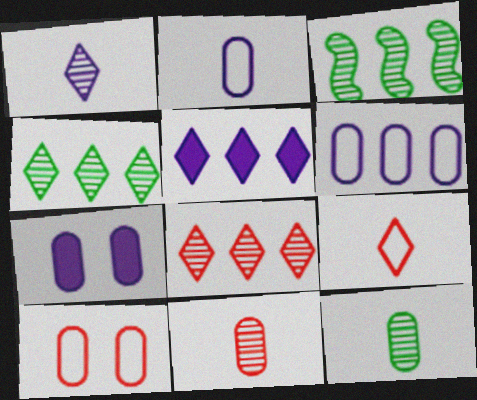[[3, 7, 9]]